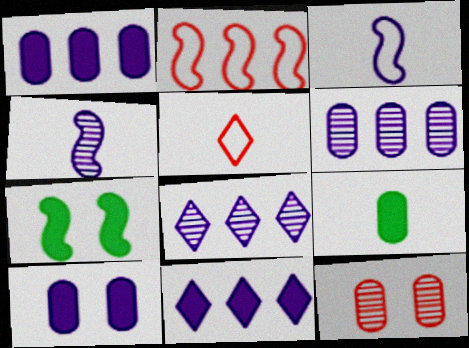[[2, 4, 7], 
[3, 8, 10], 
[4, 5, 9], 
[5, 6, 7]]